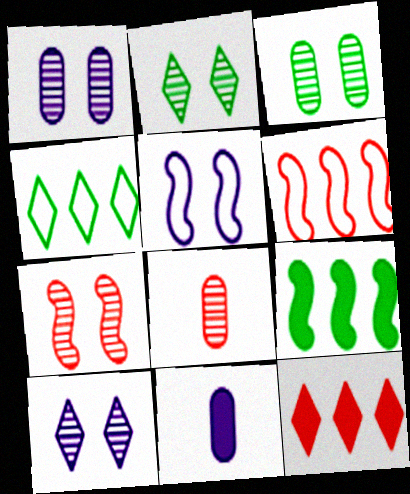[[1, 2, 7], 
[2, 6, 11], 
[3, 7, 10], 
[4, 7, 11]]